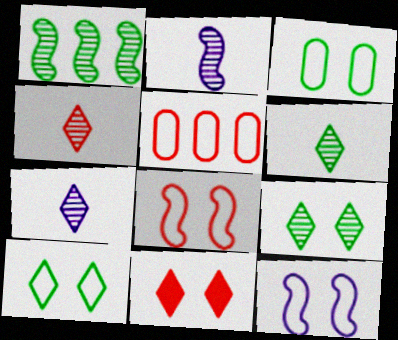[[4, 6, 7]]